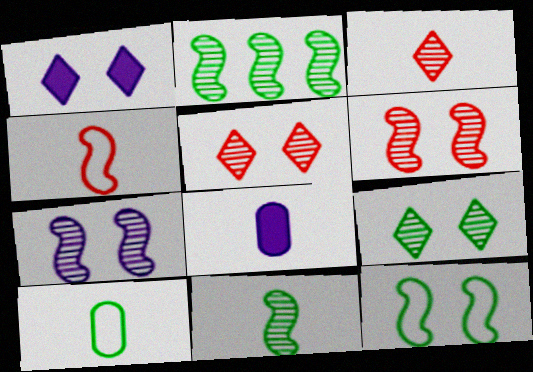[]